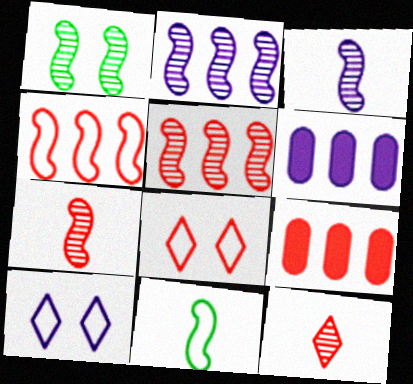[[1, 2, 7], 
[1, 3, 5], 
[3, 6, 10], 
[7, 8, 9]]